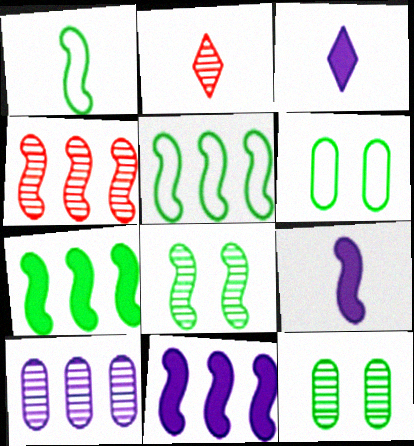[[1, 7, 8], 
[2, 6, 11], 
[2, 8, 10], 
[3, 4, 6], 
[4, 5, 11]]